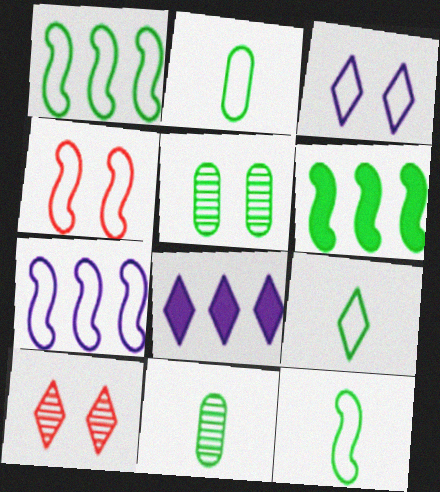[[2, 9, 12], 
[4, 7, 12], 
[4, 8, 11], 
[5, 6, 9], 
[8, 9, 10]]